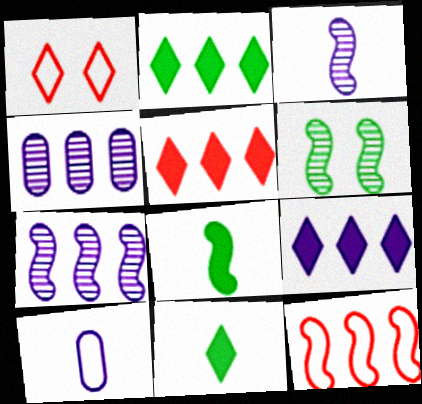[[1, 4, 8], 
[2, 4, 12], 
[2, 5, 9], 
[5, 6, 10]]